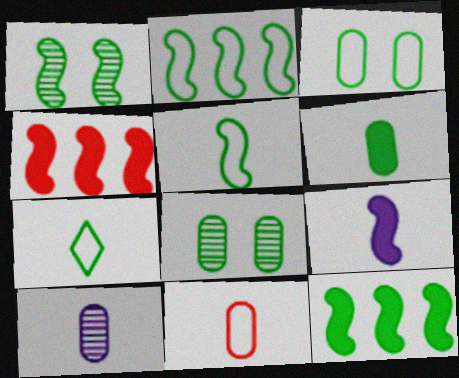[[1, 5, 12], 
[2, 3, 7], 
[6, 10, 11], 
[7, 8, 12]]